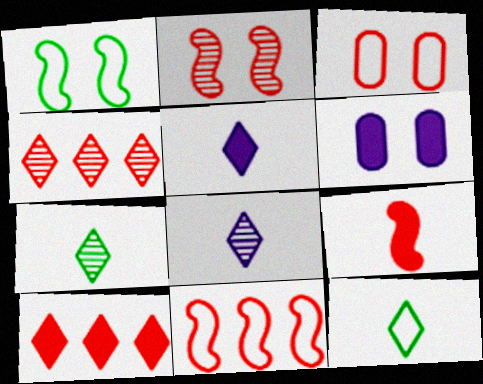[[2, 9, 11], 
[3, 4, 9], 
[6, 7, 11]]